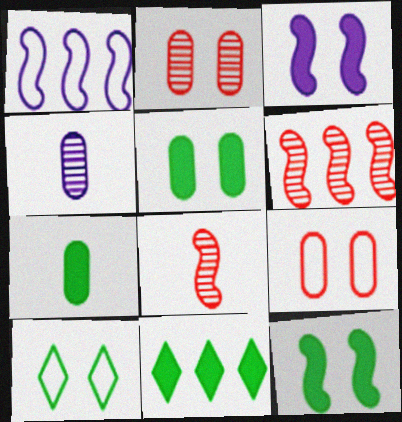[[1, 8, 12], 
[2, 3, 10], 
[7, 11, 12]]